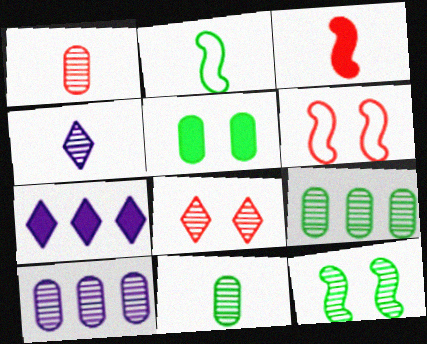[[3, 5, 7], 
[6, 7, 11]]